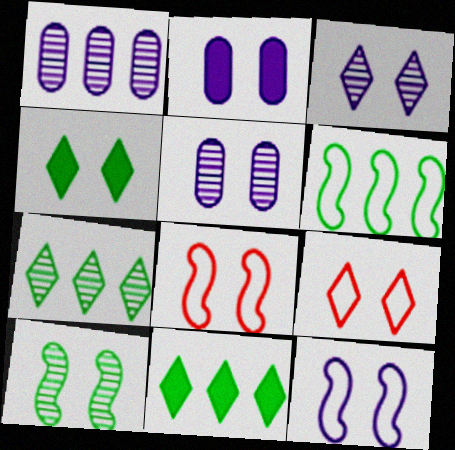[[2, 3, 12], 
[2, 9, 10], 
[3, 4, 9], 
[4, 5, 8]]